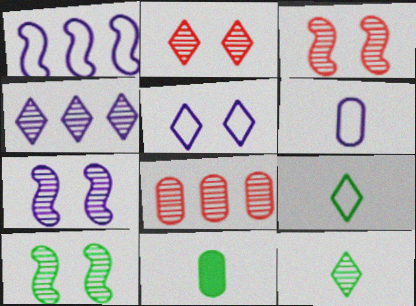[[1, 2, 11], 
[1, 5, 6], 
[2, 4, 12], 
[3, 7, 10], 
[7, 8, 12]]